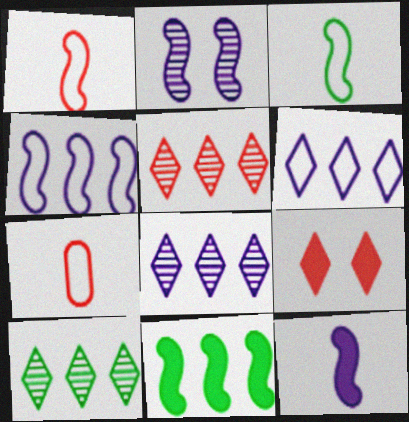[[1, 2, 11], 
[2, 4, 12], 
[5, 8, 10]]